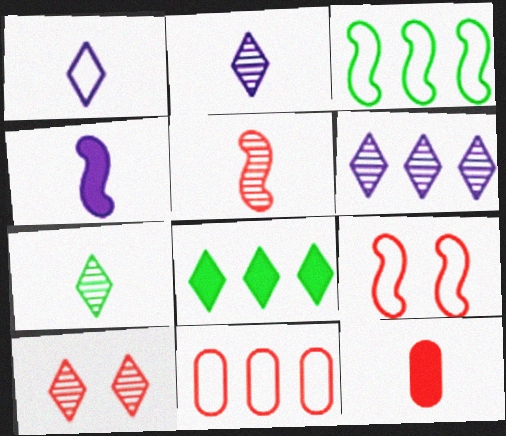[[1, 8, 10], 
[6, 7, 10]]